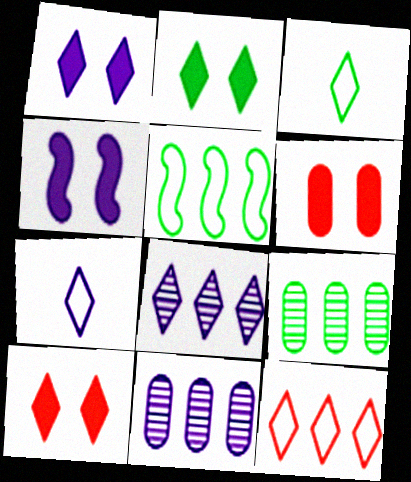[[1, 2, 10], 
[1, 7, 8], 
[2, 4, 6], 
[3, 8, 10], 
[4, 7, 11]]